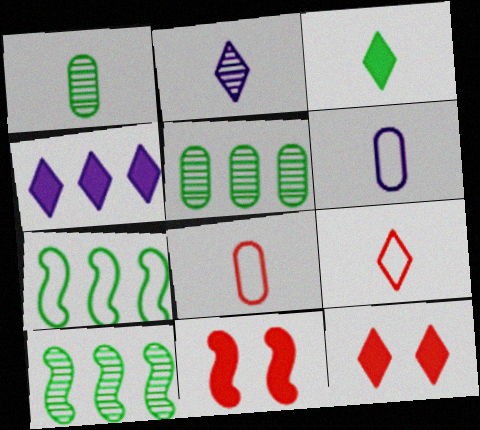[[2, 3, 9], 
[3, 4, 12], 
[6, 10, 12]]